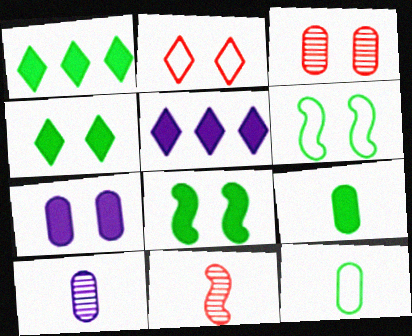[[1, 8, 9]]